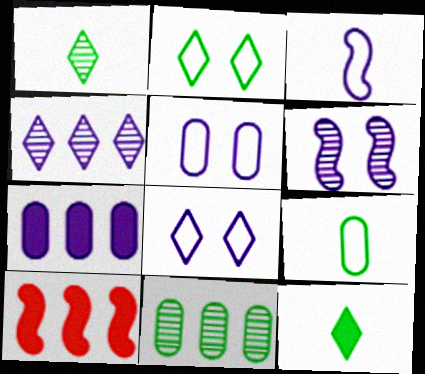[[1, 5, 10]]